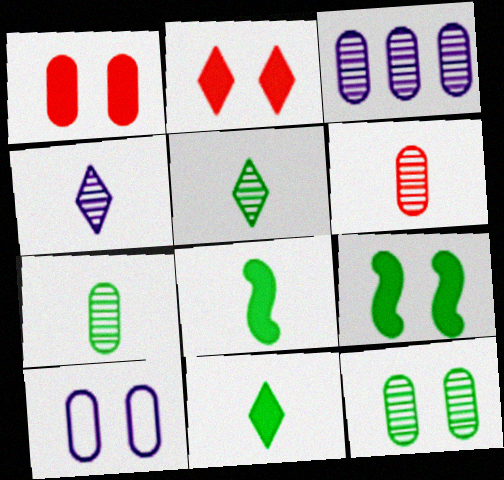[[1, 10, 12], 
[3, 6, 12]]